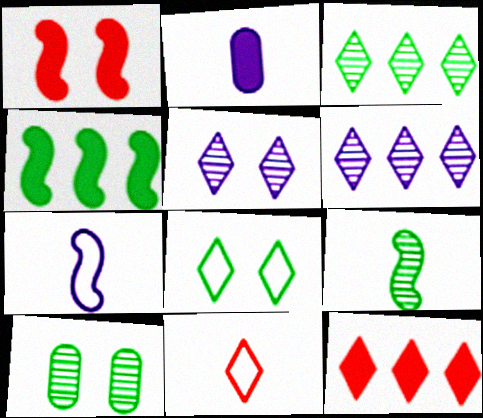[[2, 9, 11], 
[3, 9, 10], 
[7, 10, 12]]